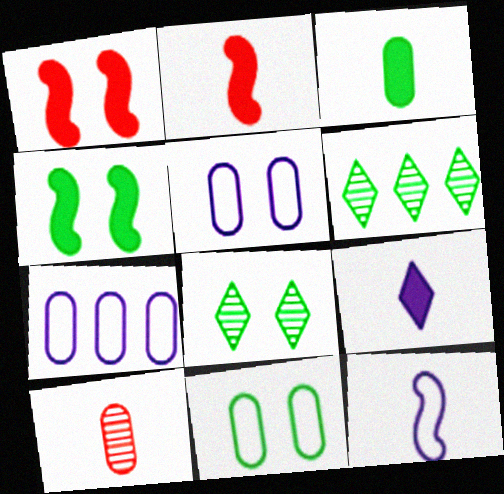[[1, 5, 8], 
[2, 3, 9], 
[2, 5, 6], 
[2, 7, 8], 
[4, 8, 11]]